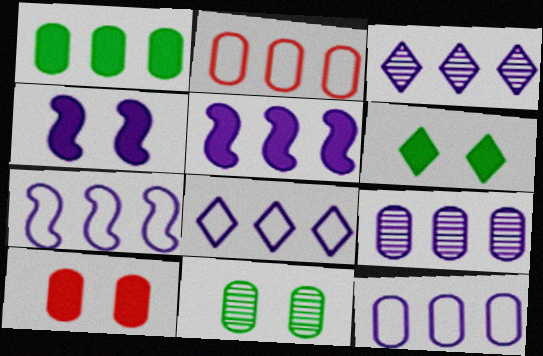[[1, 2, 9], 
[3, 5, 12], 
[4, 6, 10], 
[5, 8, 9], 
[7, 8, 12]]